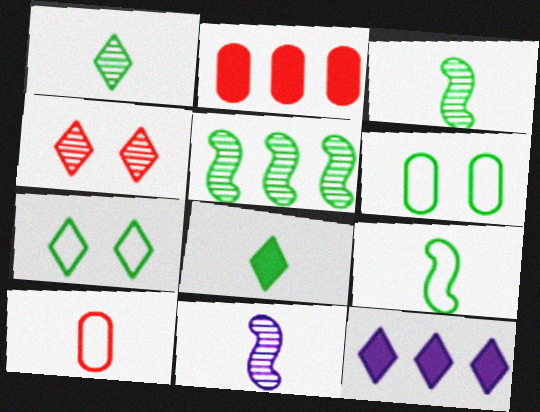[[2, 7, 11], 
[5, 6, 8], 
[8, 10, 11]]